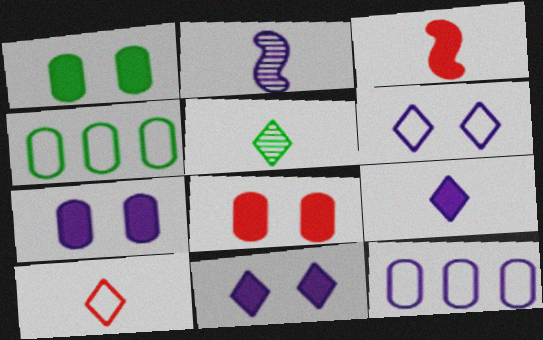[[1, 7, 8], 
[2, 11, 12], 
[5, 9, 10]]